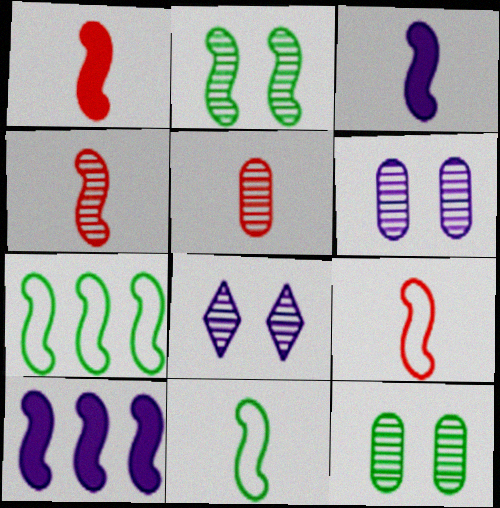[[1, 4, 9], 
[2, 9, 10], 
[3, 4, 11]]